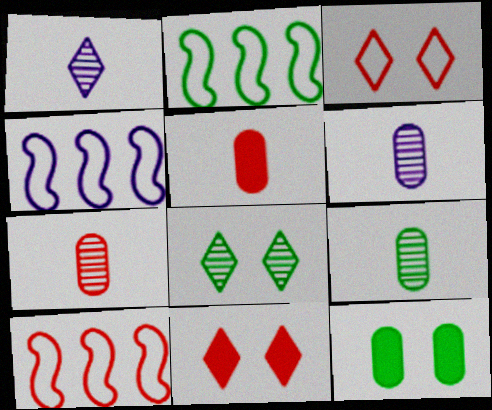[[1, 10, 12], 
[2, 4, 10], 
[2, 6, 11], 
[4, 5, 8], 
[4, 9, 11], 
[6, 7, 9], 
[7, 10, 11]]